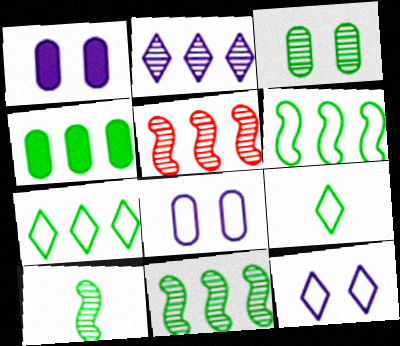[[1, 5, 9], 
[4, 7, 11]]